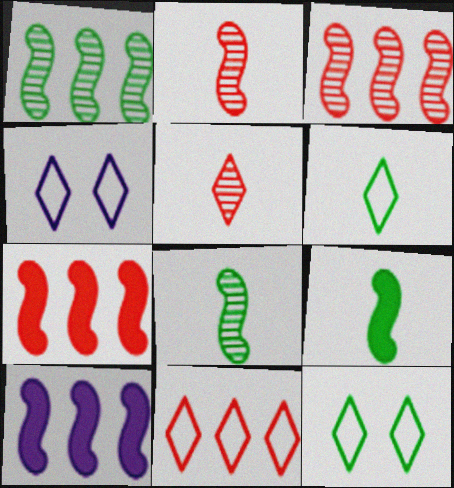[[4, 6, 11]]